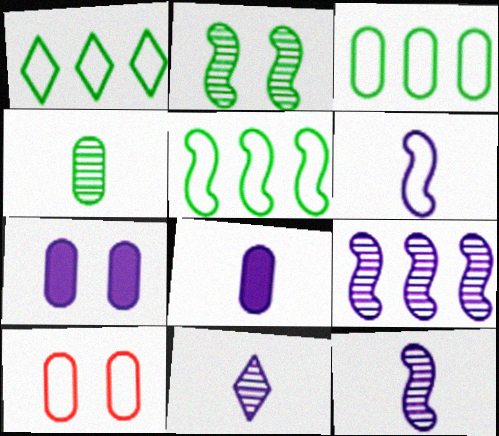[[1, 3, 5], 
[1, 6, 10], 
[6, 8, 11]]